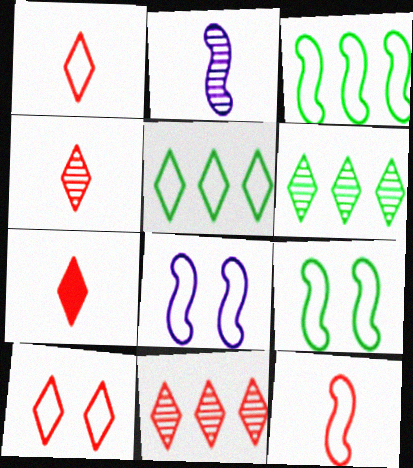[[1, 4, 7], 
[3, 8, 12], 
[7, 10, 11]]